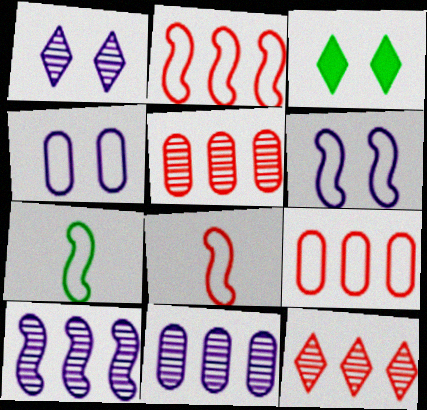[[2, 6, 7], 
[3, 8, 11]]